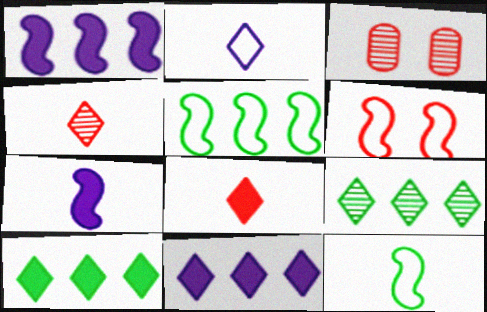[[3, 11, 12]]